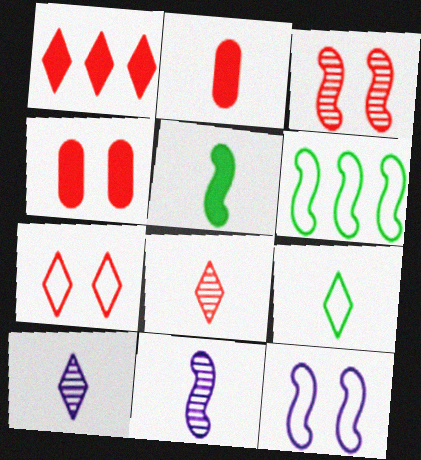[[1, 7, 8], 
[2, 9, 11], 
[3, 4, 7], 
[4, 6, 10]]